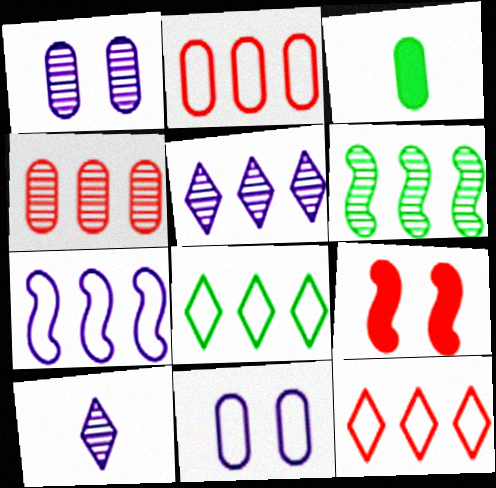[[1, 2, 3], 
[2, 7, 8], 
[3, 4, 11], 
[4, 5, 6]]